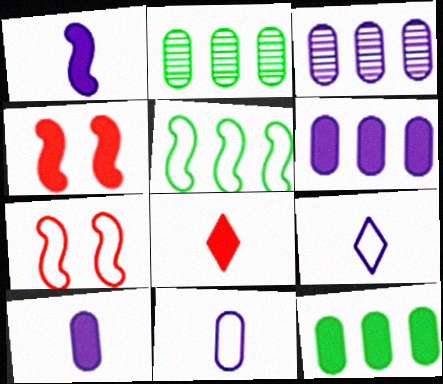[[2, 4, 9]]